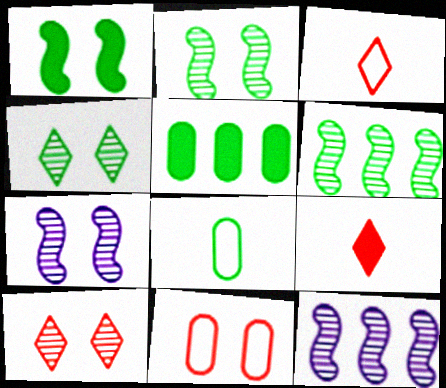[[3, 5, 7]]